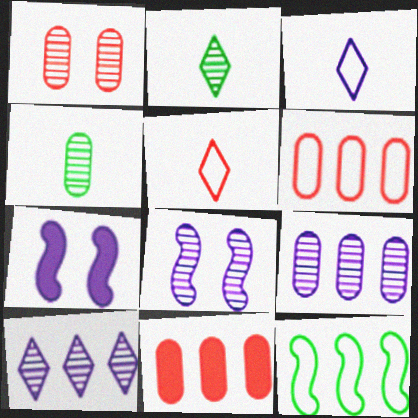[[1, 4, 9], 
[2, 6, 7], 
[3, 7, 9], 
[10, 11, 12]]